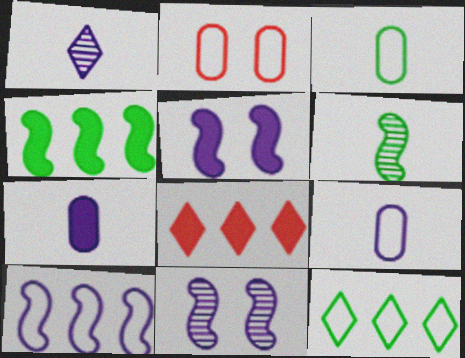[[1, 2, 4], 
[3, 8, 11]]